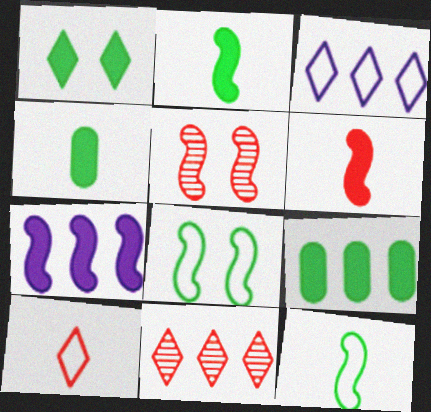[[1, 2, 9], 
[3, 4, 5], 
[5, 7, 12]]